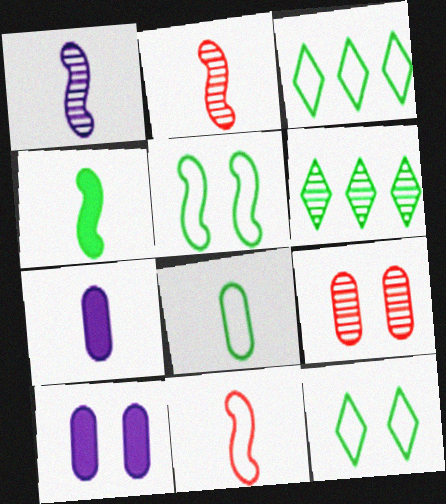[[1, 4, 11], 
[1, 6, 9], 
[2, 3, 10], 
[3, 5, 8], 
[6, 10, 11]]